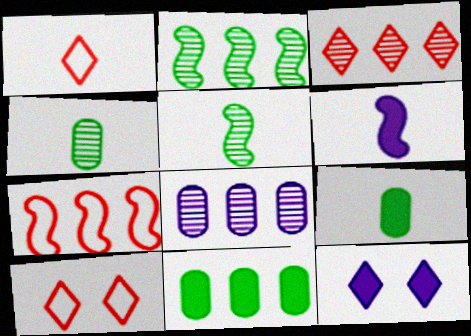[[1, 4, 6], 
[2, 3, 8], 
[4, 7, 12]]